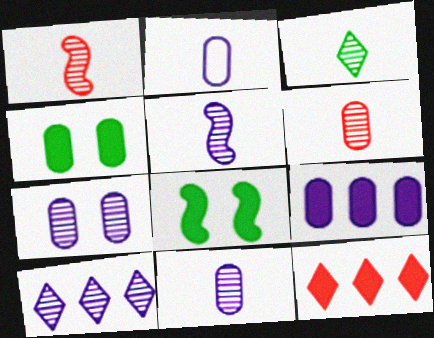[[1, 3, 11], 
[2, 7, 9], 
[3, 5, 6], 
[5, 7, 10]]